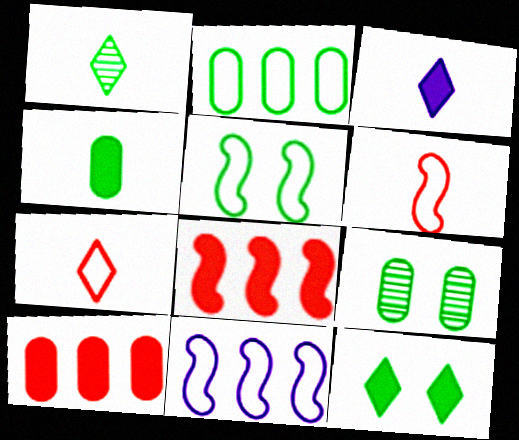[[1, 3, 7], 
[2, 4, 9], 
[5, 6, 11], 
[5, 9, 12]]